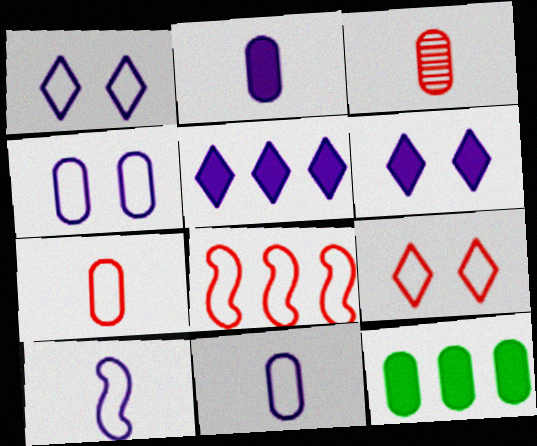[[3, 4, 12], 
[7, 8, 9]]